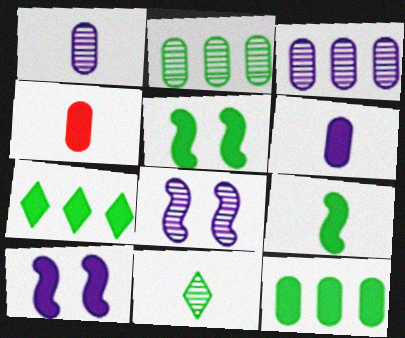[[4, 7, 10]]